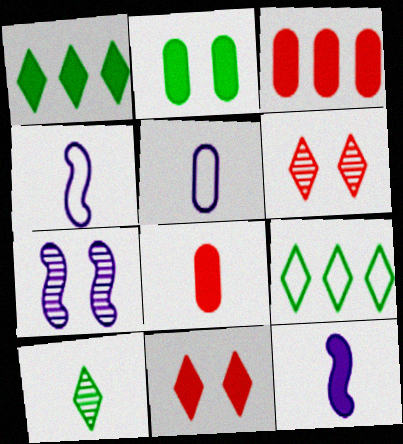[[4, 8, 10], 
[7, 8, 9]]